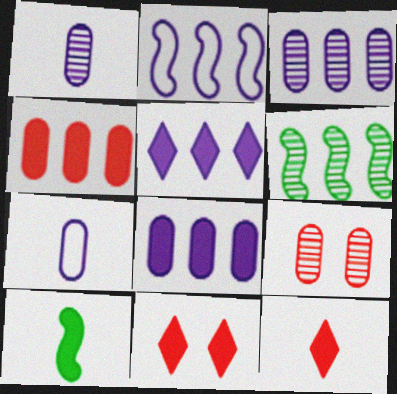[[2, 3, 5], 
[6, 7, 11], 
[8, 10, 11]]